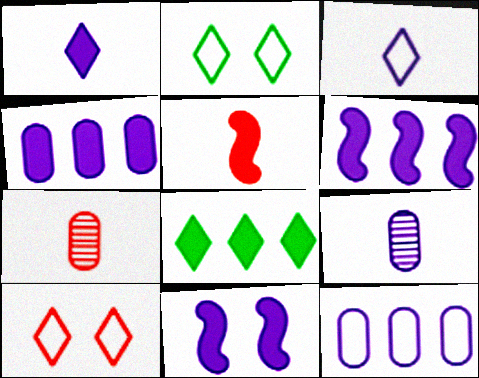[[1, 4, 11], 
[2, 6, 7]]